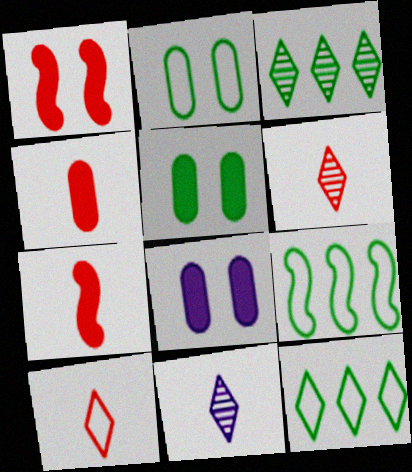[[6, 8, 9]]